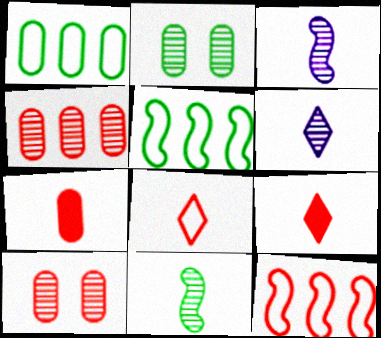[[9, 10, 12]]